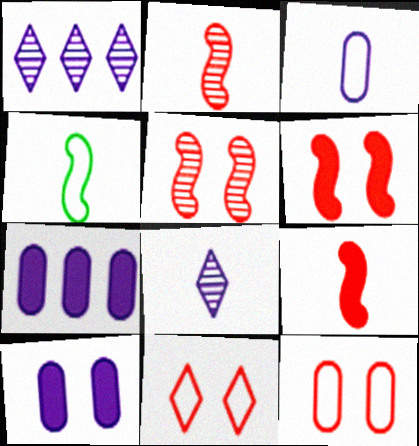[]